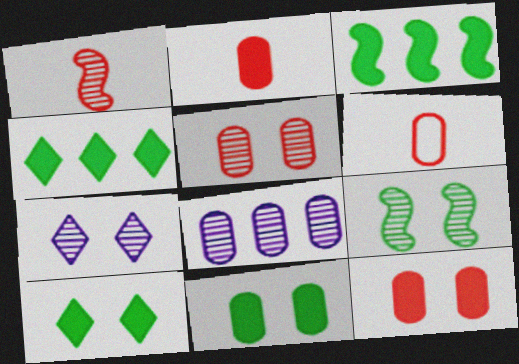[[3, 6, 7], 
[5, 7, 9], 
[6, 8, 11]]